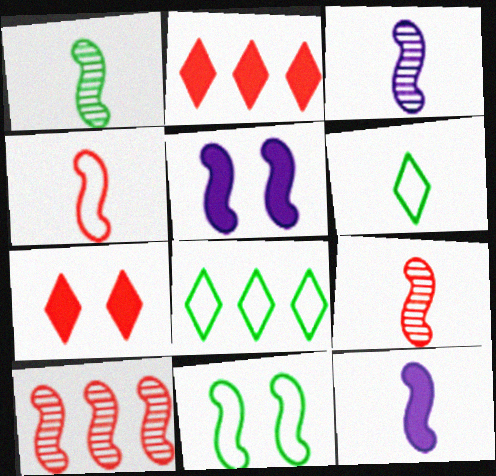[[1, 3, 9], 
[1, 4, 12], 
[10, 11, 12]]